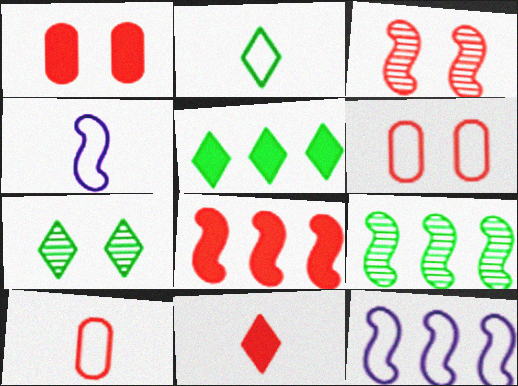[[1, 8, 11], 
[2, 4, 10], 
[2, 5, 7], 
[2, 6, 12], 
[8, 9, 12]]